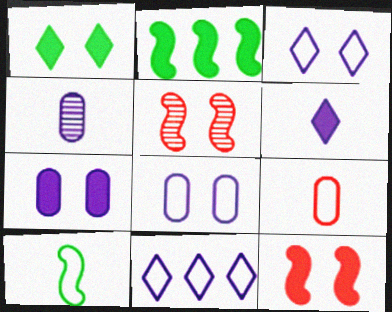[[1, 5, 8], 
[1, 7, 12]]